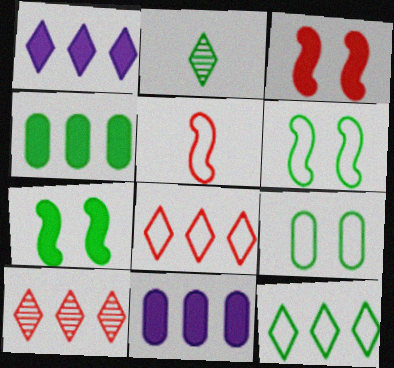[[1, 10, 12], 
[2, 4, 6]]